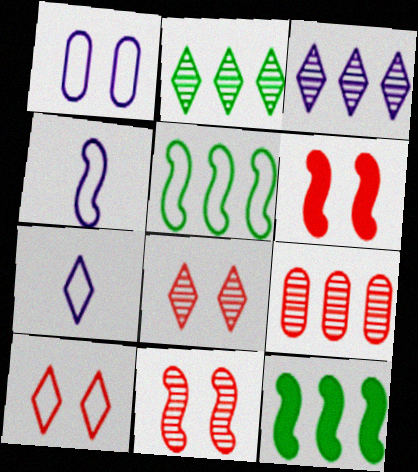[[4, 11, 12]]